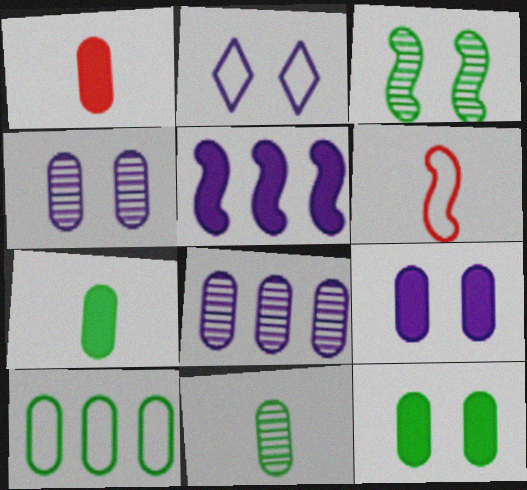[[1, 4, 10], 
[2, 6, 10], 
[3, 5, 6], 
[10, 11, 12]]